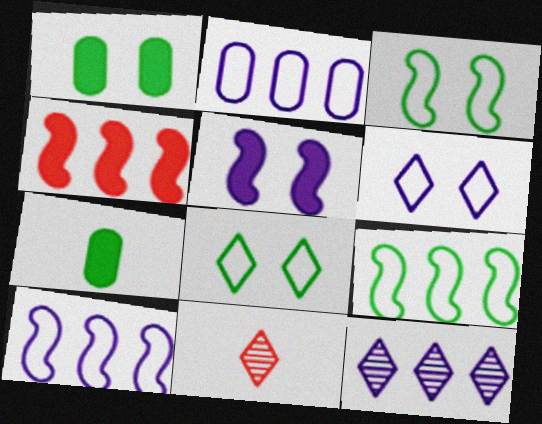[[1, 10, 11]]